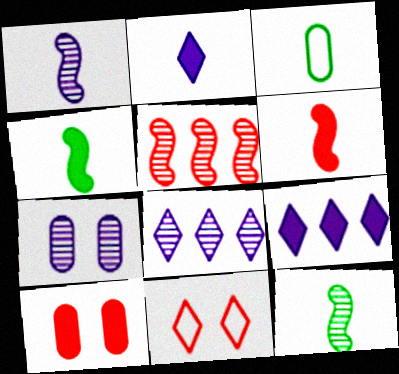[[1, 7, 8], 
[4, 9, 10]]